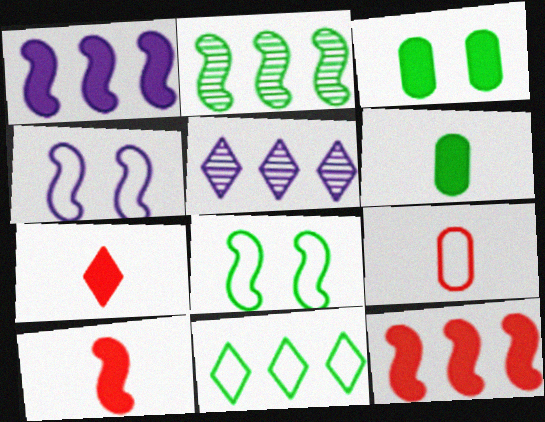[[1, 3, 7], 
[2, 4, 10], 
[4, 9, 11]]